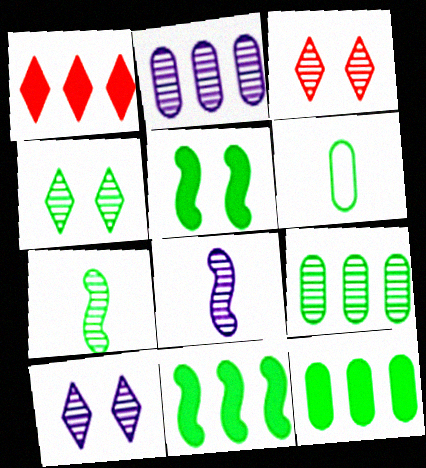[[2, 3, 7], 
[2, 8, 10], 
[3, 4, 10], 
[3, 8, 9], 
[4, 6, 11], 
[4, 7, 9]]